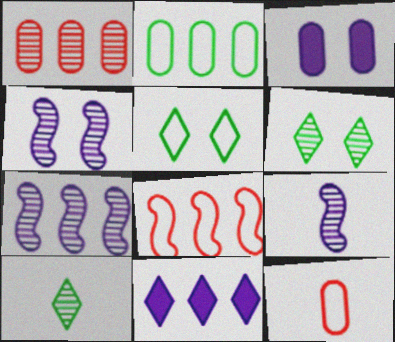[[1, 4, 10], 
[1, 6, 9], 
[3, 8, 10], 
[4, 7, 9]]